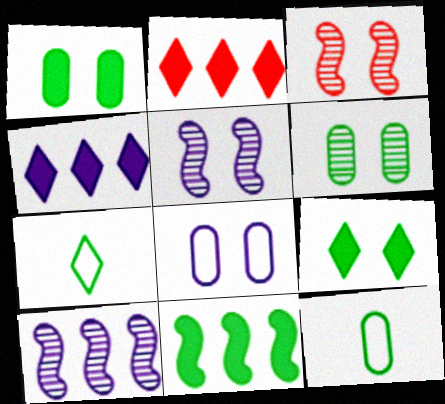[[2, 5, 12], 
[3, 4, 12], 
[3, 8, 9], 
[6, 7, 11]]